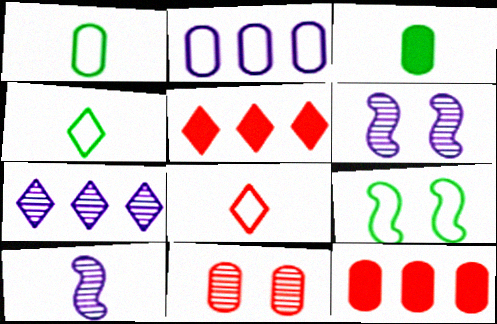[[1, 5, 6], 
[2, 3, 11], 
[2, 8, 9], 
[3, 8, 10], 
[4, 6, 12]]